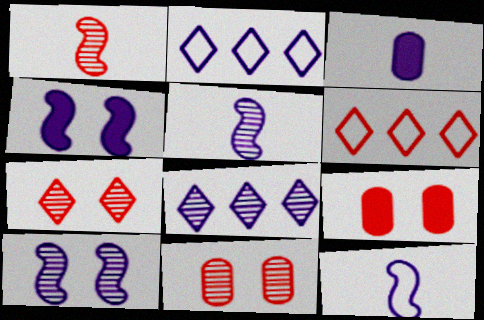[[1, 6, 9], 
[2, 3, 10]]